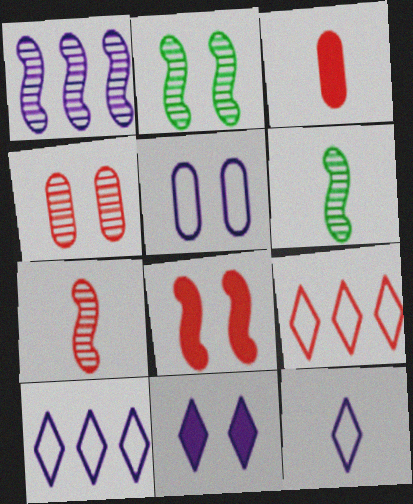[[1, 2, 7], 
[2, 3, 10], 
[3, 6, 12]]